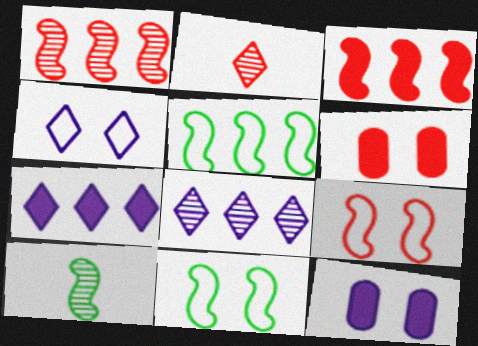[[2, 5, 12]]